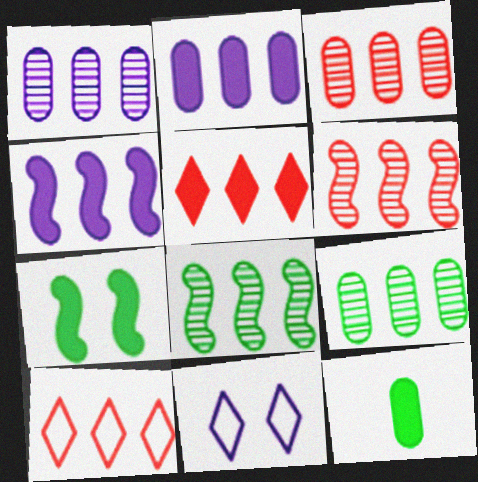[[1, 3, 9], 
[2, 8, 10], 
[4, 9, 10], 
[6, 11, 12]]